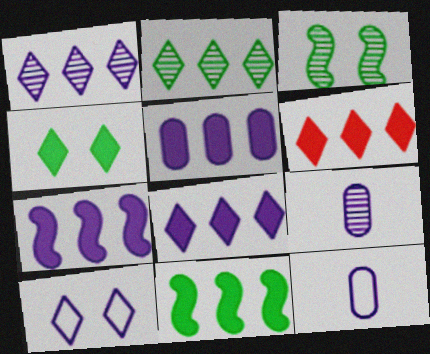[[3, 6, 12], 
[5, 6, 11], 
[5, 7, 8], 
[7, 9, 10]]